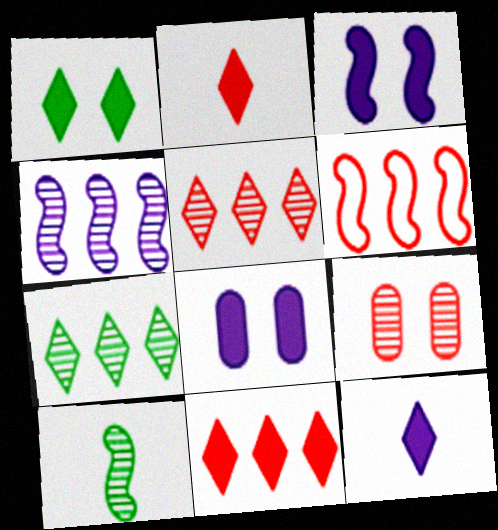[[1, 11, 12], 
[2, 6, 9], 
[3, 6, 10]]